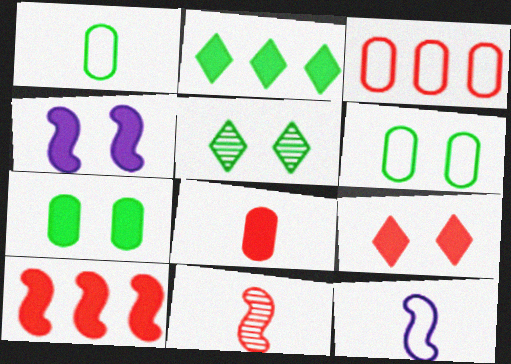[[2, 4, 8], 
[3, 9, 11], 
[4, 7, 9], 
[8, 9, 10]]